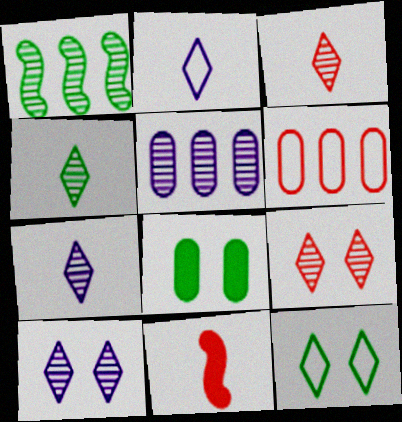[[3, 4, 7], 
[5, 11, 12], 
[6, 9, 11]]